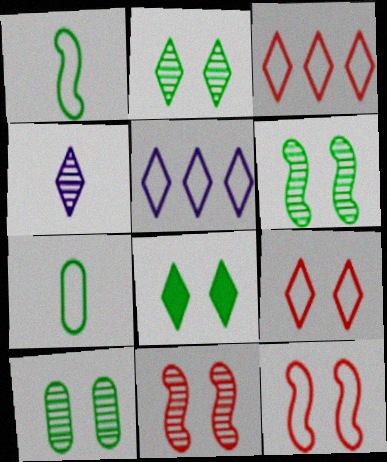[[2, 6, 10], 
[3, 4, 8], 
[5, 7, 12]]